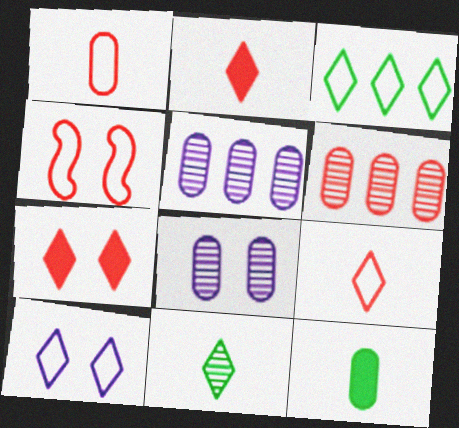[[2, 4, 6], 
[3, 9, 10]]